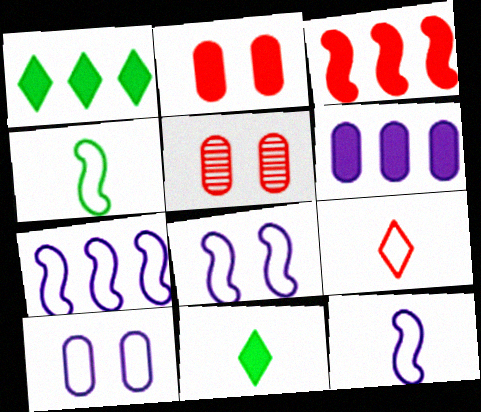[[1, 3, 6], 
[1, 5, 12], 
[3, 5, 9], 
[5, 7, 11], 
[7, 8, 12]]